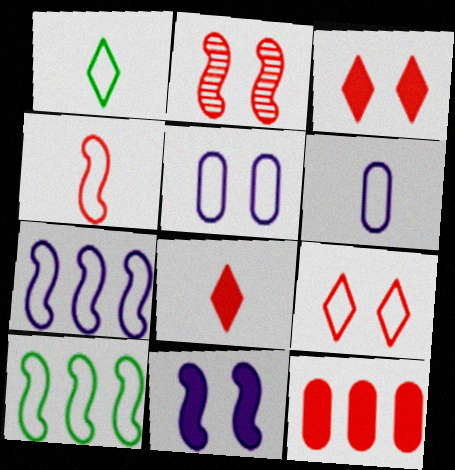[[1, 4, 6], 
[6, 9, 10]]